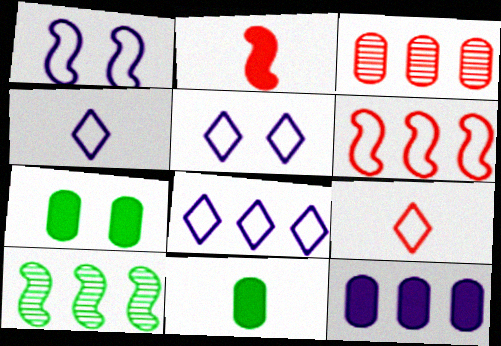[[1, 2, 10], 
[4, 5, 8]]